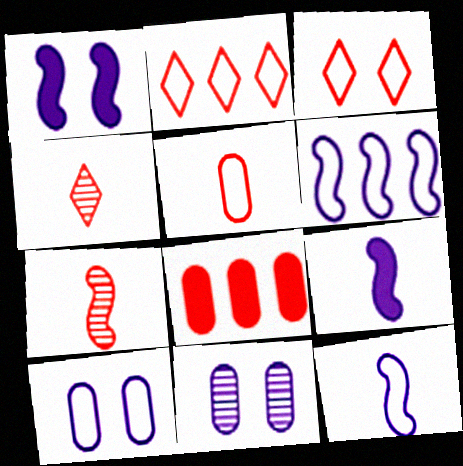[[3, 7, 8]]